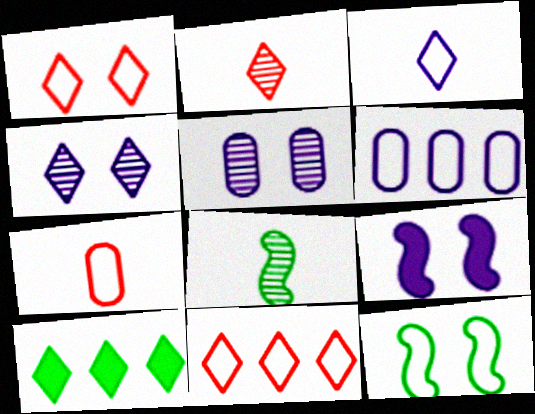[]